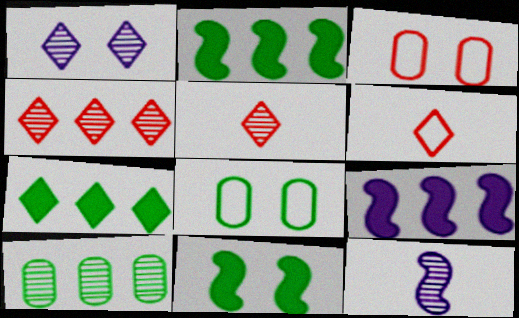[[1, 3, 11], 
[1, 6, 7], 
[3, 7, 12], 
[5, 8, 9]]